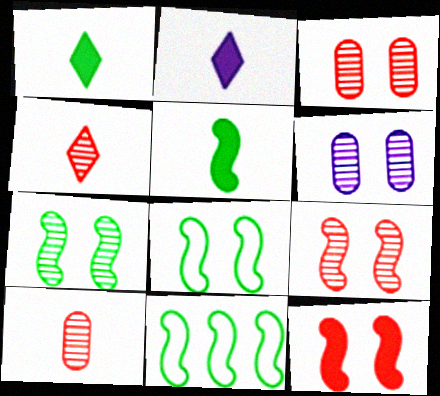[[2, 3, 11], 
[5, 7, 11]]